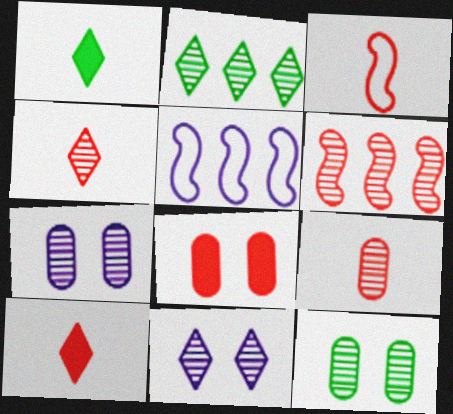[[2, 4, 11], 
[3, 9, 10], 
[5, 10, 12]]